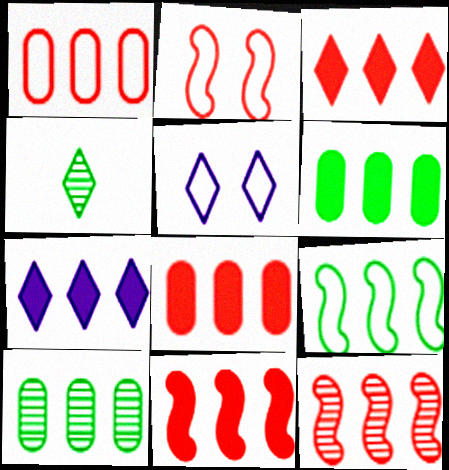[[1, 3, 12], 
[3, 4, 5], 
[3, 8, 11], 
[6, 7, 11]]